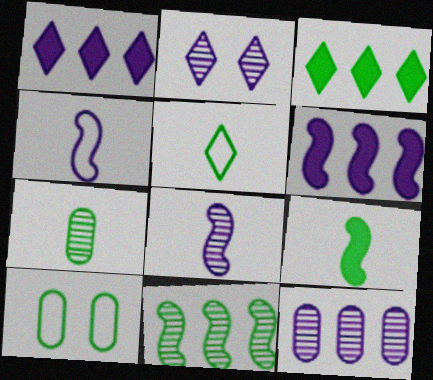[[2, 8, 12], 
[5, 7, 9]]